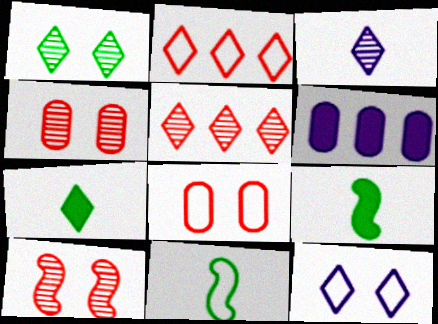[[1, 3, 5], 
[5, 7, 12]]